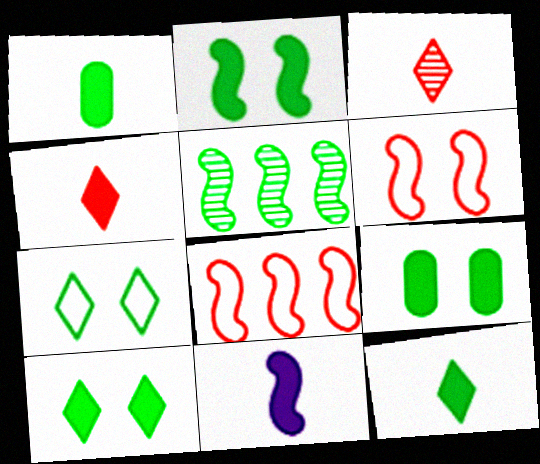[[1, 4, 11], 
[1, 5, 7], 
[2, 9, 10], 
[5, 6, 11]]